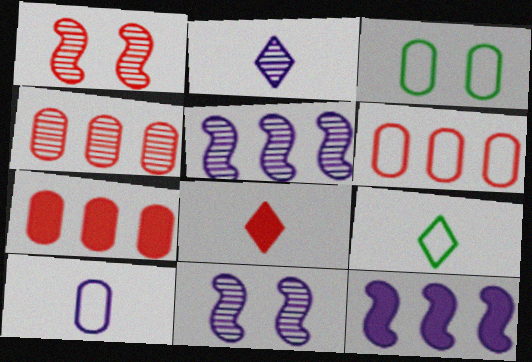[[1, 6, 8], 
[2, 8, 9], 
[3, 5, 8], 
[3, 6, 10], 
[4, 6, 7], 
[7, 9, 11]]